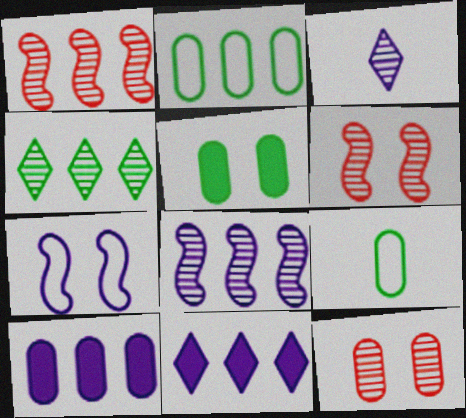[[1, 2, 11], 
[3, 7, 10], 
[6, 9, 11], 
[9, 10, 12]]